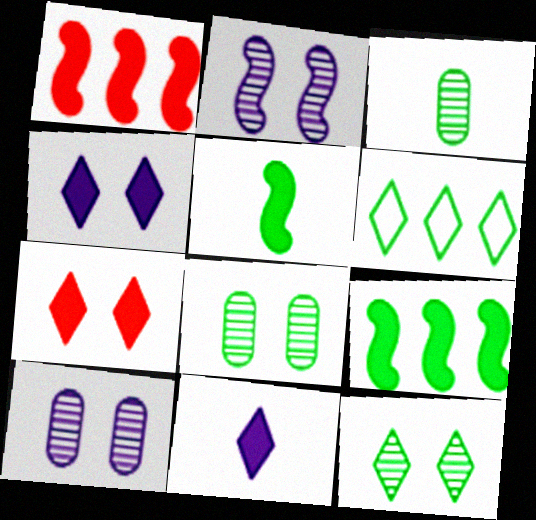[[5, 6, 8]]